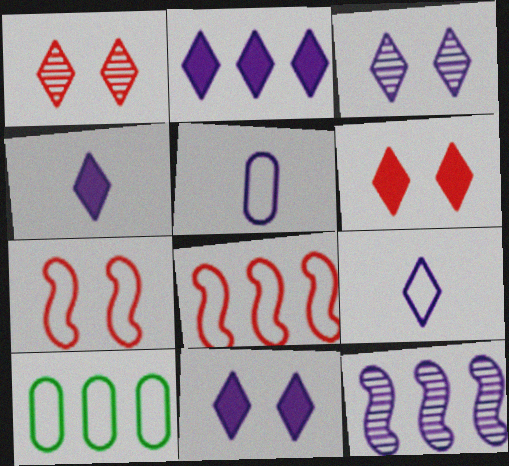[[2, 3, 9], 
[2, 4, 11], 
[5, 11, 12], 
[7, 9, 10]]